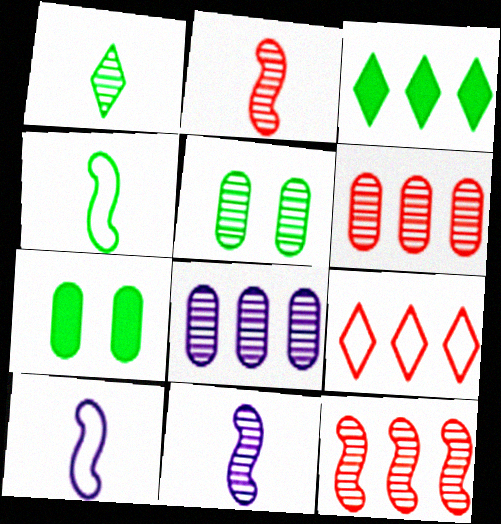[[3, 4, 5], 
[7, 9, 11]]